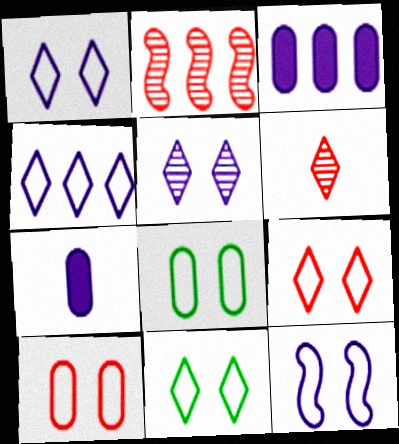[[1, 9, 11], 
[2, 7, 11], 
[8, 9, 12], 
[10, 11, 12]]